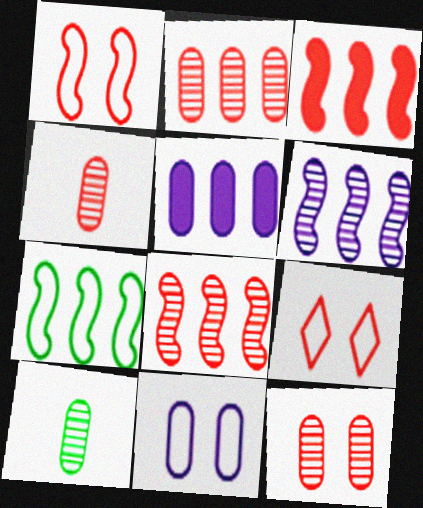[[2, 4, 12], 
[3, 4, 9], 
[3, 6, 7]]